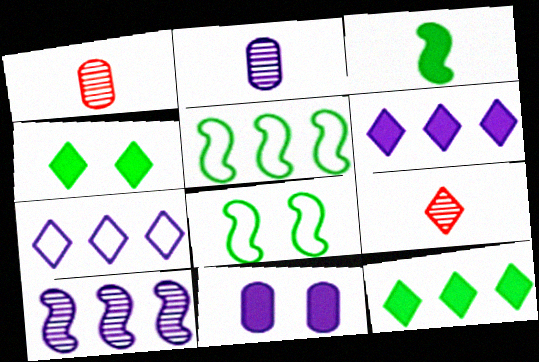[[1, 6, 8], 
[4, 7, 9], 
[5, 9, 11]]